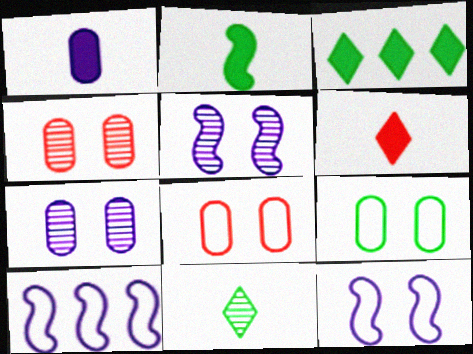[[1, 2, 6]]